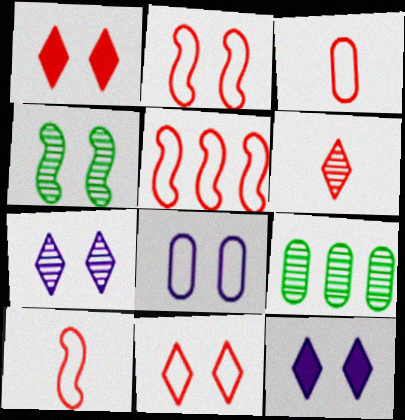[[1, 4, 8], 
[2, 5, 10], 
[3, 5, 11], 
[9, 10, 12]]